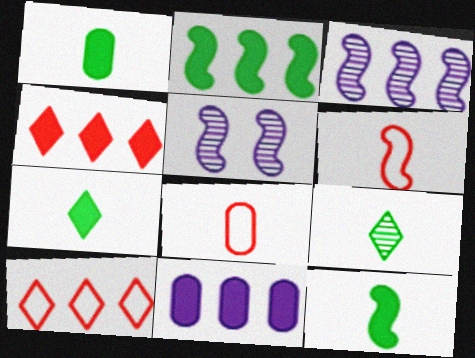[[1, 5, 10], 
[1, 7, 12], 
[2, 4, 11], 
[2, 5, 6]]